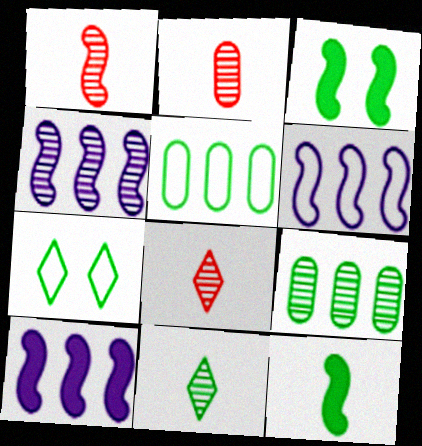[[1, 2, 8], 
[1, 3, 6], 
[2, 7, 10], 
[3, 5, 11], 
[4, 6, 10], 
[7, 9, 12]]